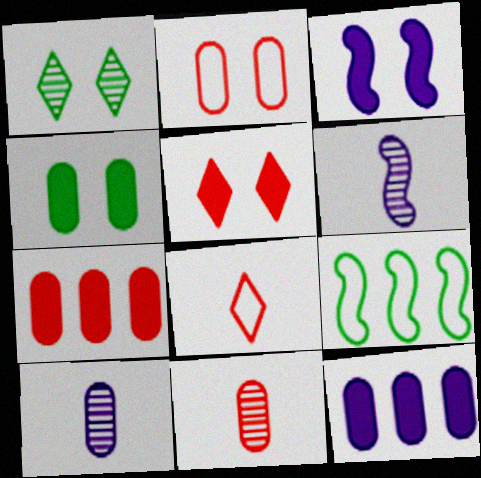[[1, 2, 3], 
[2, 7, 11], 
[3, 4, 5], 
[5, 9, 10]]